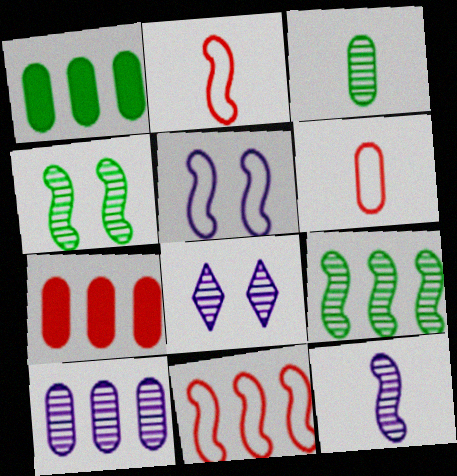[[1, 2, 8], 
[8, 10, 12]]